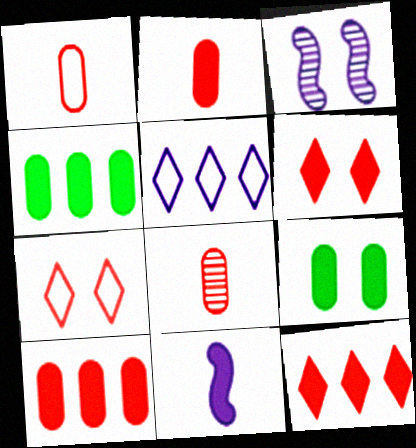[[1, 2, 8], 
[3, 7, 9], 
[4, 6, 11], 
[9, 11, 12]]